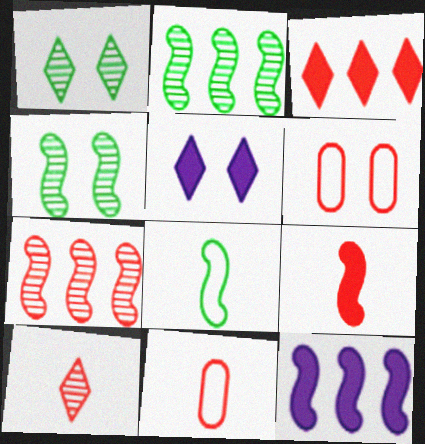[[1, 11, 12], 
[2, 5, 11], 
[4, 5, 6], 
[9, 10, 11]]